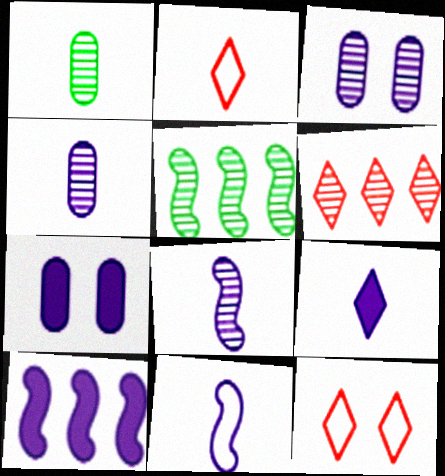[[1, 10, 12], 
[2, 5, 7], 
[4, 9, 11], 
[7, 9, 10]]